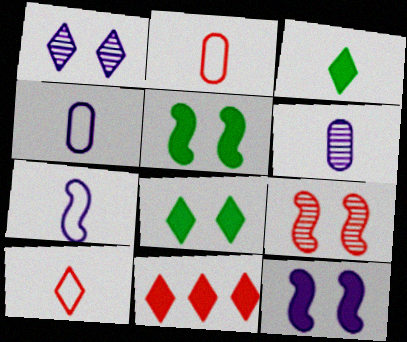[[2, 9, 11]]